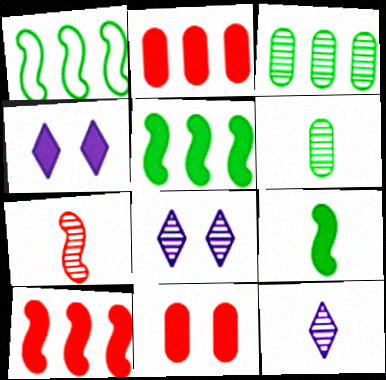[[1, 11, 12], 
[2, 4, 9], 
[3, 7, 8], 
[6, 7, 12]]